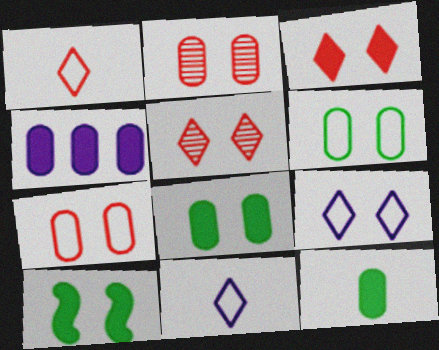[[2, 9, 10]]